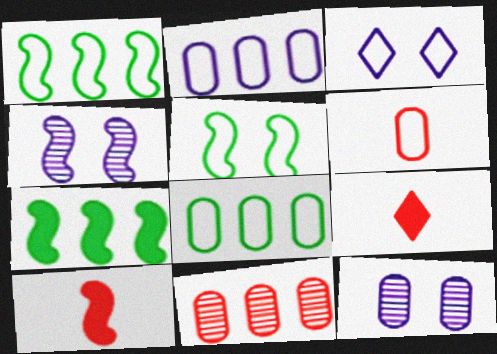[[1, 3, 6], 
[1, 4, 10], 
[1, 9, 12], 
[4, 8, 9]]